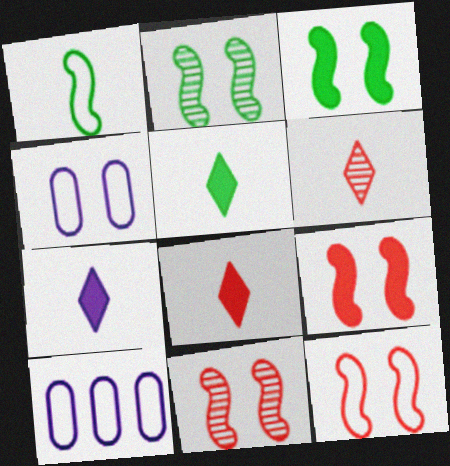[[2, 8, 10], 
[3, 6, 10], 
[5, 7, 8], 
[5, 10, 11], 
[9, 11, 12]]